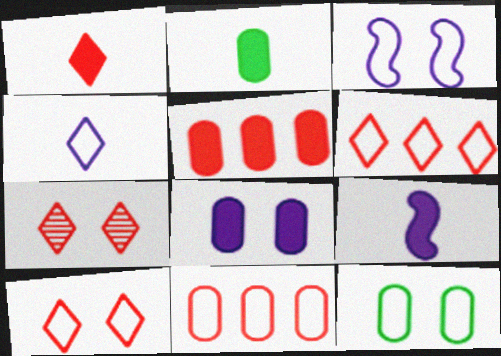[[1, 2, 9], 
[1, 6, 7], 
[2, 5, 8], 
[3, 10, 12]]